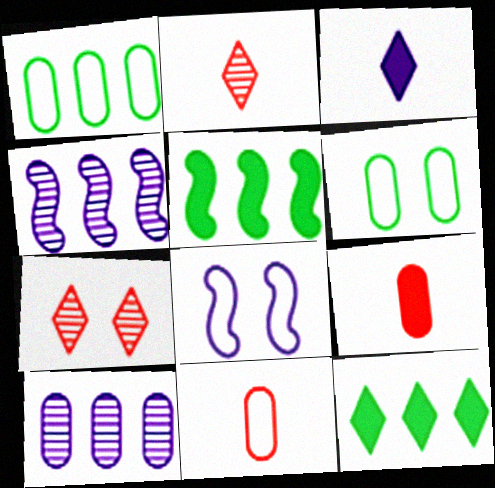[[3, 8, 10], 
[6, 9, 10]]